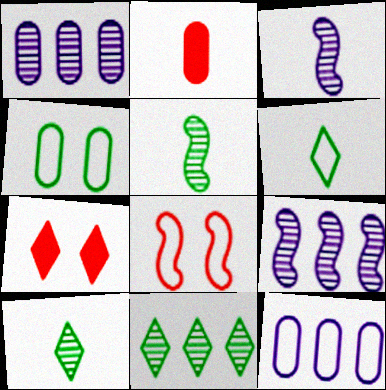[[1, 2, 4], 
[2, 3, 6], 
[5, 7, 12], 
[6, 8, 12]]